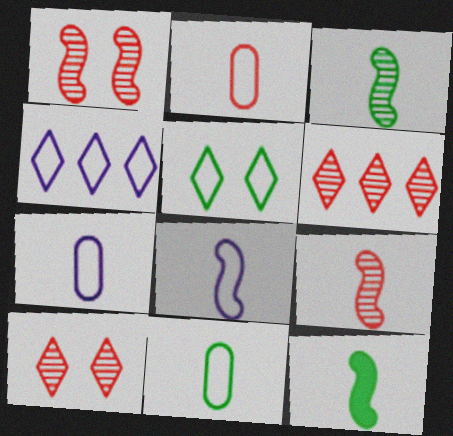[[2, 7, 11], 
[8, 9, 12]]